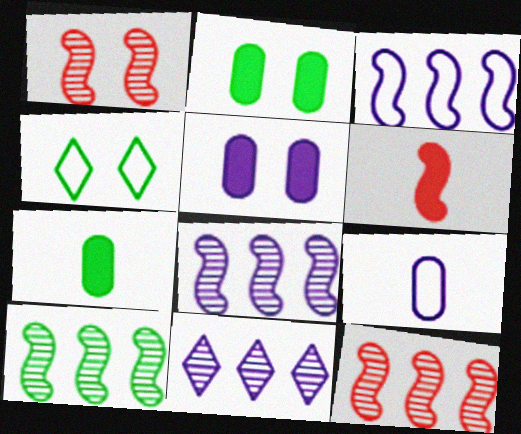[[1, 4, 5], 
[4, 7, 10], 
[8, 10, 12]]